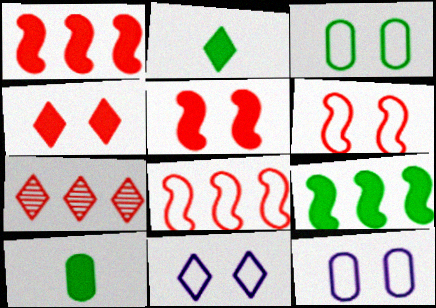[[2, 7, 11], 
[3, 6, 11]]